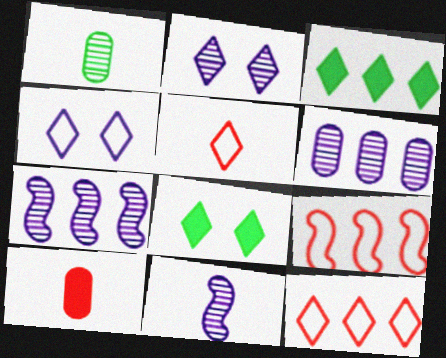[[2, 3, 5], 
[2, 6, 11], 
[3, 6, 9]]